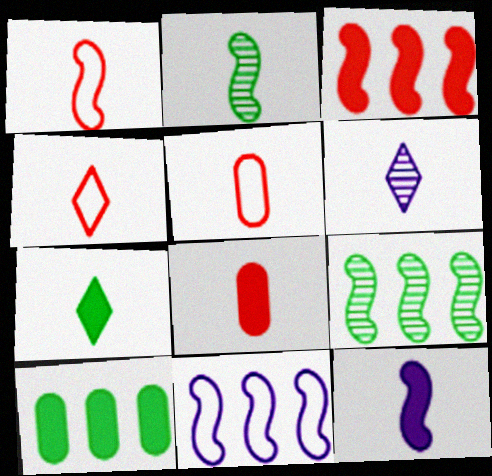[[1, 2, 12], 
[1, 4, 5], 
[3, 9, 11], 
[4, 6, 7], 
[7, 8, 12]]